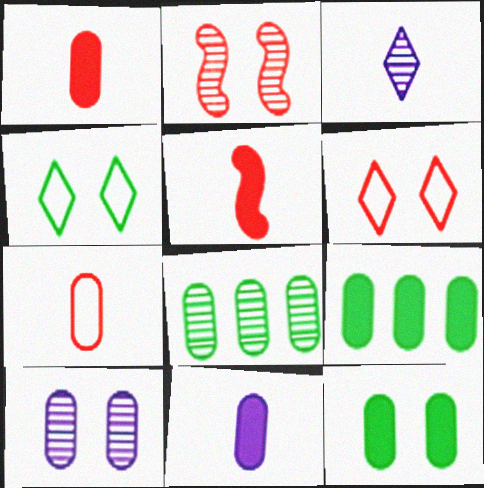[[2, 3, 8], 
[7, 9, 10]]